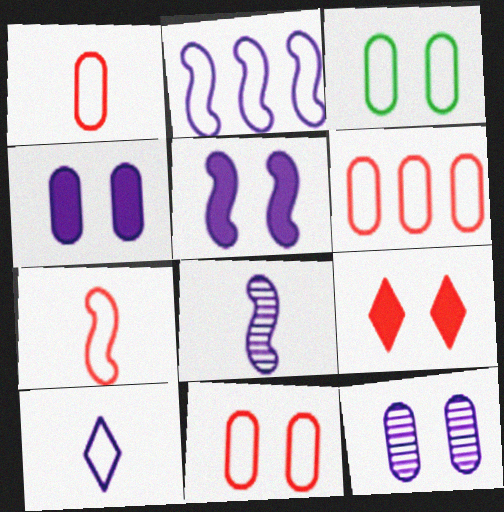[[1, 6, 11], 
[2, 5, 8]]